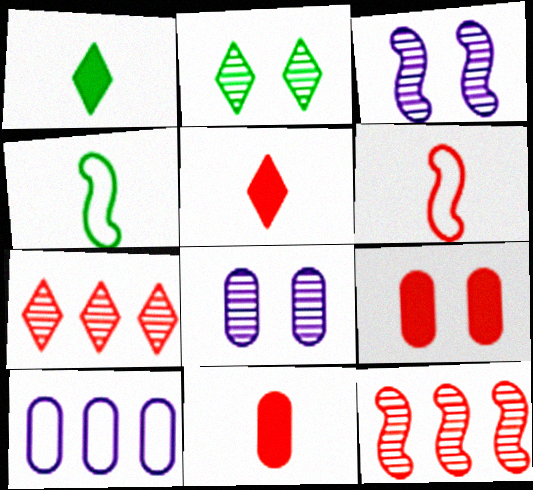[[6, 7, 9]]